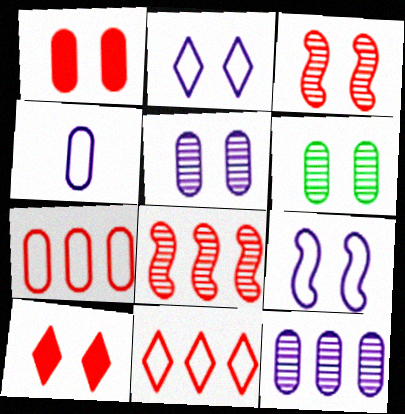[[6, 9, 10]]